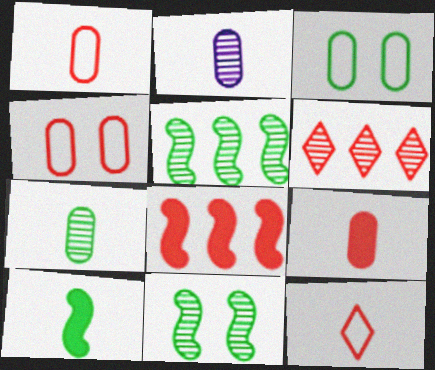[[2, 6, 11], 
[2, 10, 12]]